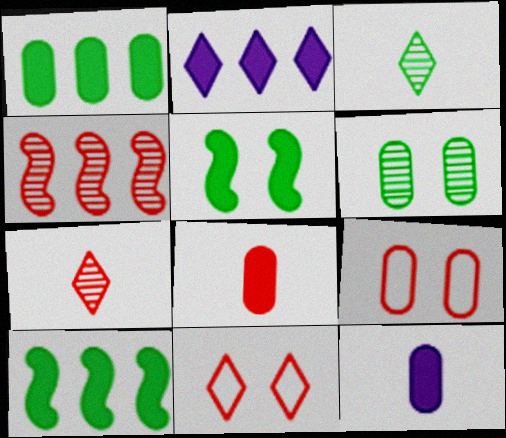[[2, 3, 11], 
[2, 5, 8], 
[4, 8, 11]]